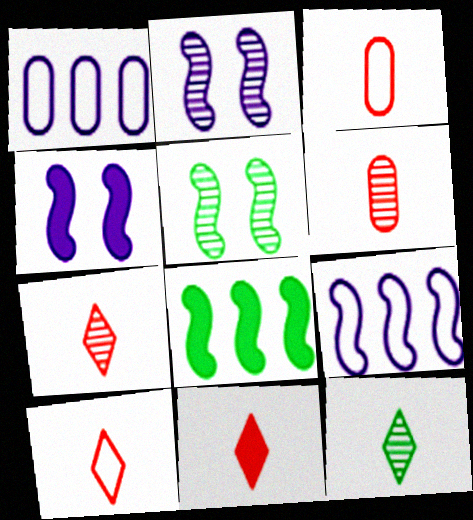[[1, 5, 11], 
[7, 10, 11]]